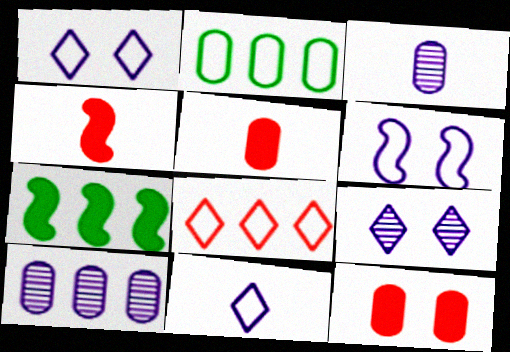[[2, 3, 12], 
[2, 4, 9], 
[7, 8, 10]]